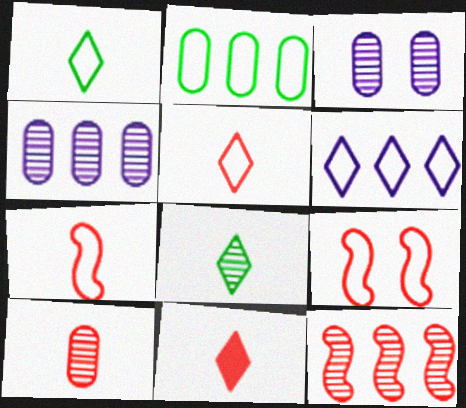[[3, 8, 12], 
[7, 10, 11]]